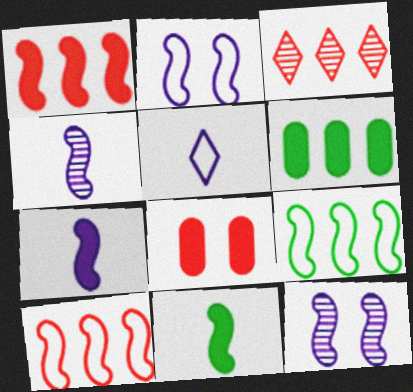[[10, 11, 12]]